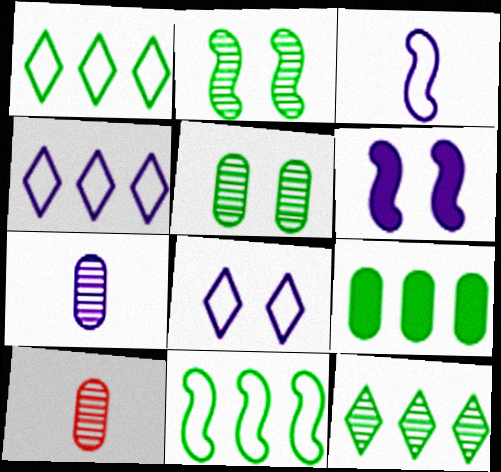[[1, 6, 10], 
[4, 6, 7], 
[9, 11, 12]]